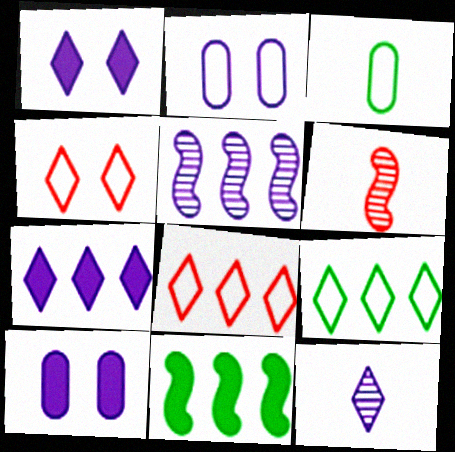[[6, 9, 10]]